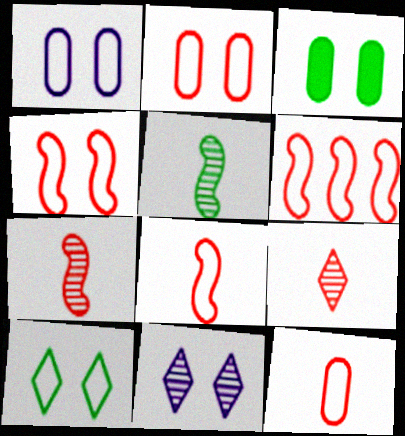[[1, 4, 10], 
[3, 4, 11], 
[4, 6, 8]]